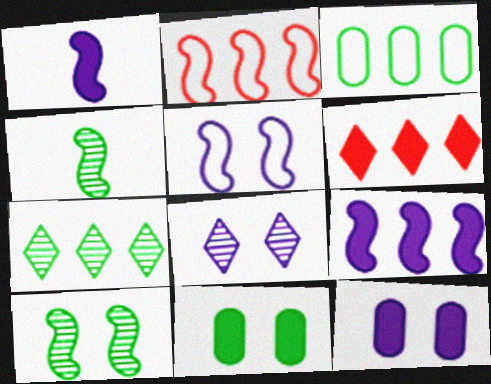[[1, 2, 10], 
[1, 6, 11], 
[5, 8, 12]]